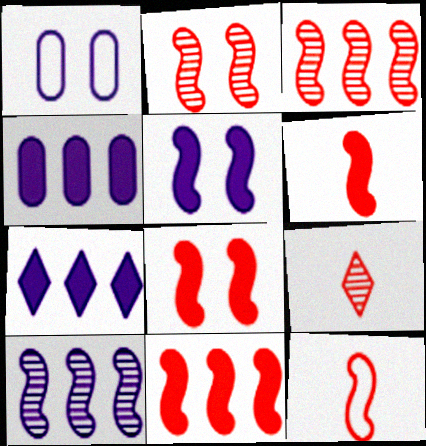[[2, 11, 12], 
[3, 8, 12], 
[6, 8, 11]]